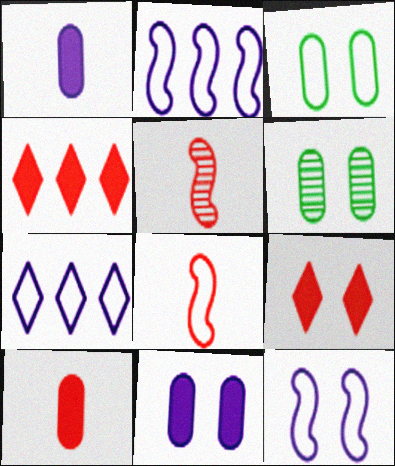[[3, 7, 8], 
[6, 9, 12]]